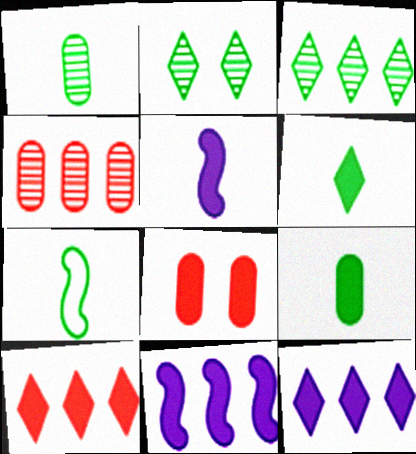[[1, 6, 7], 
[6, 8, 11]]